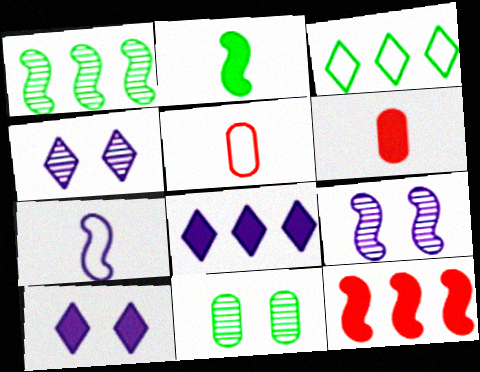[[1, 5, 10], 
[2, 3, 11], 
[3, 6, 9]]